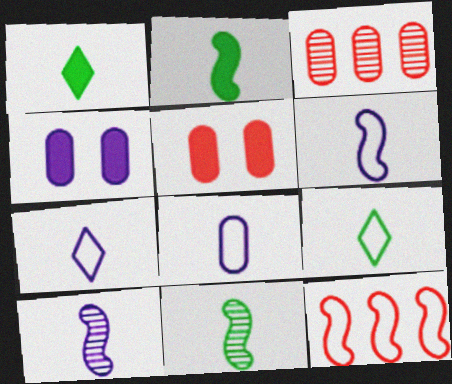[[6, 7, 8]]